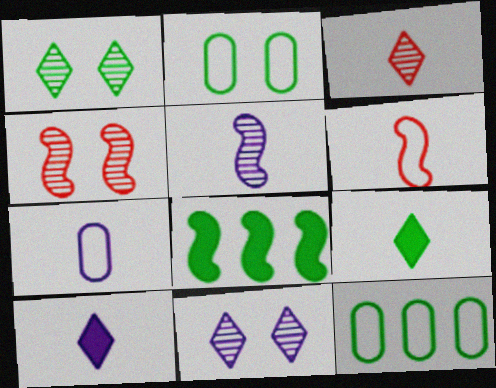[[4, 10, 12], 
[5, 7, 10]]